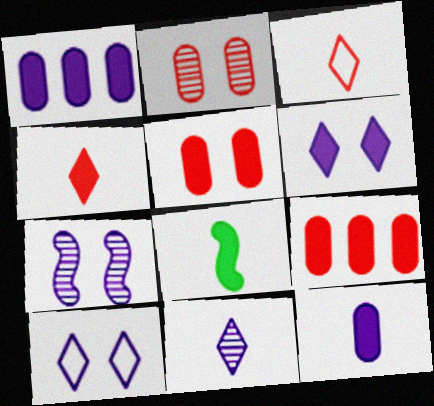[[4, 8, 12], 
[6, 8, 9]]